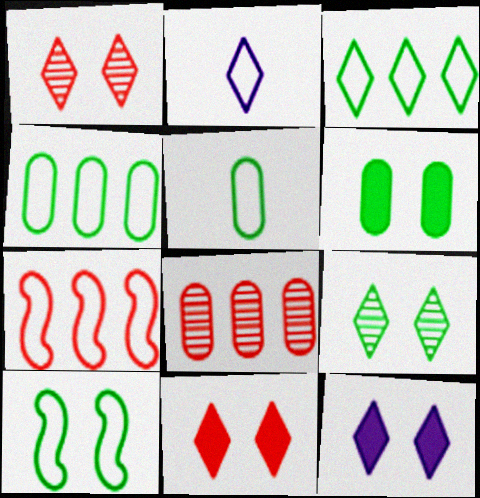[[3, 5, 10], 
[6, 9, 10]]